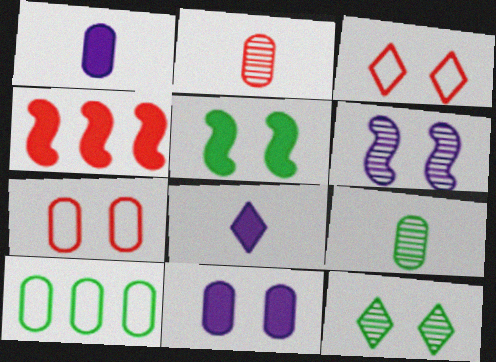[[2, 3, 4], 
[2, 10, 11]]